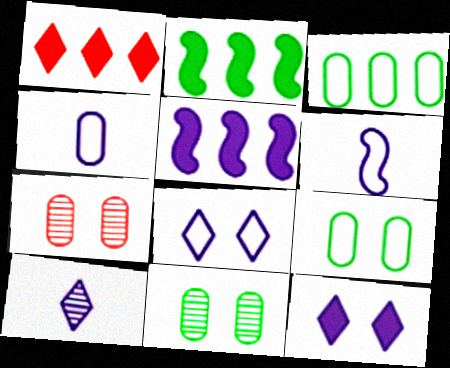[[1, 6, 11]]